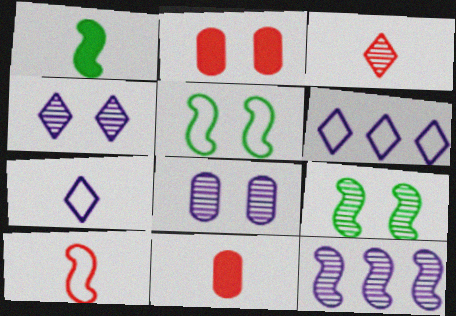[[2, 4, 5], 
[3, 10, 11], 
[6, 9, 11]]